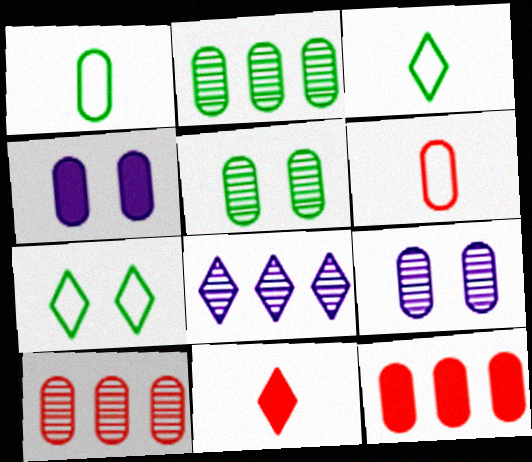[[1, 4, 10], 
[1, 9, 12], 
[2, 4, 6], 
[7, 8, 11]]